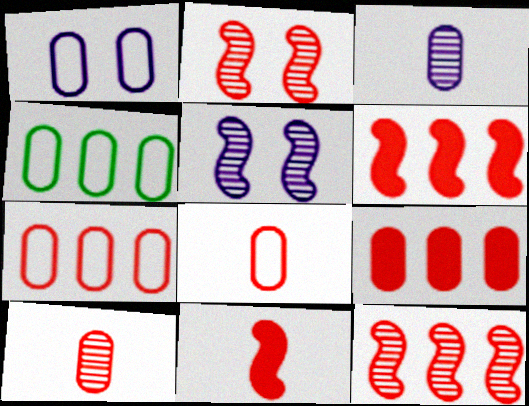[[1, 4, 8]]